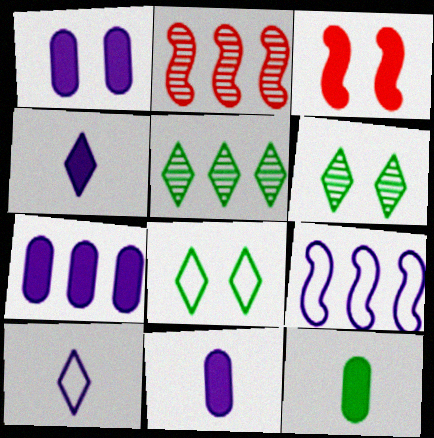[[1, 7, 11], 
[2, 8, 11]]